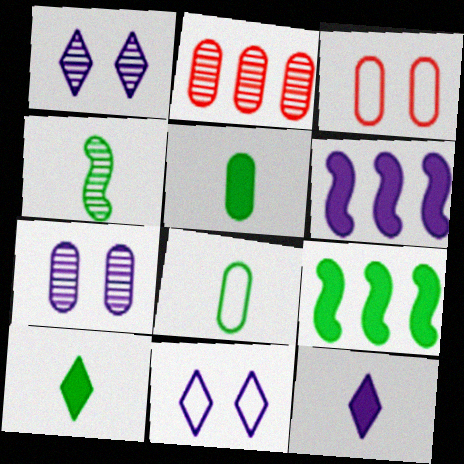[[1, 2, 4], 
[4, 8, 10]]